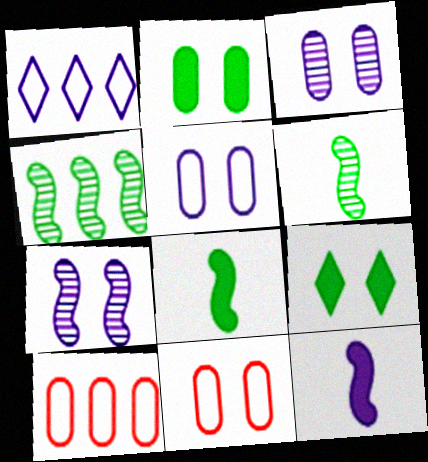[[1, 3, 12], 
[2, 3, 11], 
[7, 9, 11]]